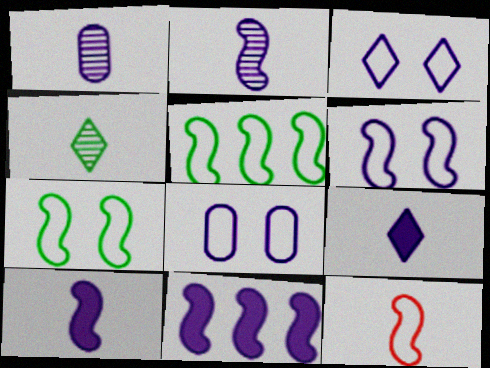[[1, 3, 11], 
[2, 6, 11], 
[3, 6, 8], 
[5, 6, 12]]